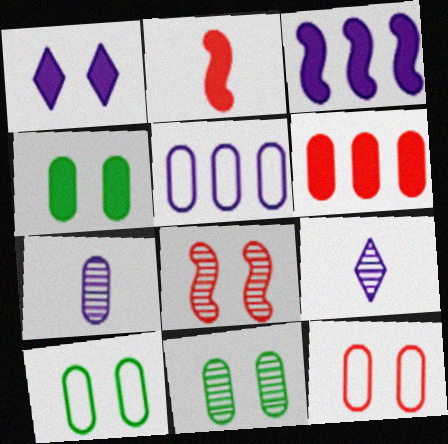[[1, 8, 10], 
[4, 10, 11], 
[6, 7, 10]]